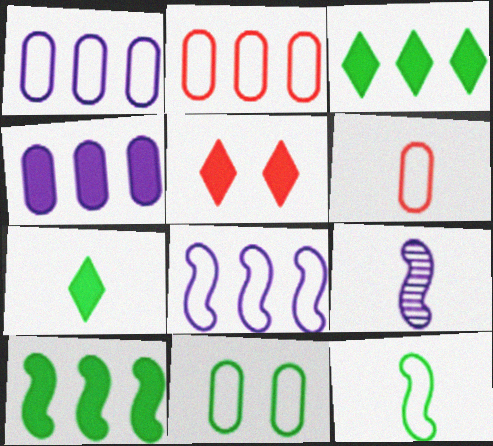[[1, 6, 11], 
[6, 7, 9]]